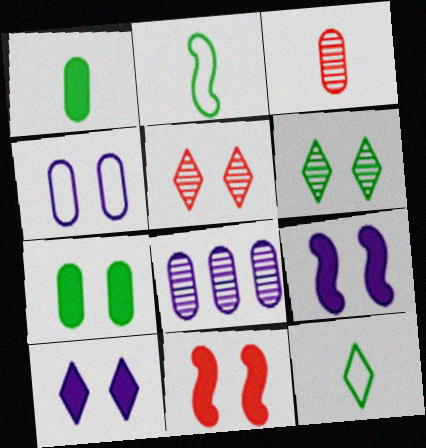[[4, 6, 11], 
[7, 10, 11], 
[8, 11, 12]]